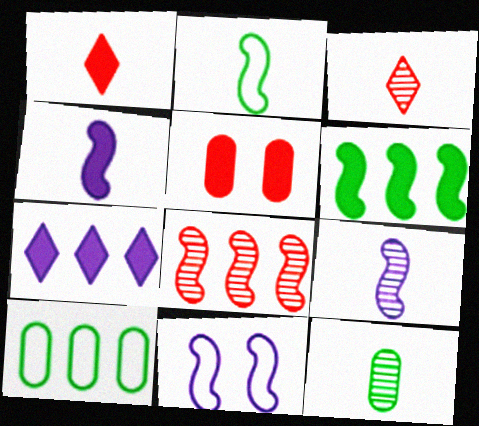[[3, 9, 12], 
[7, 8, 10]]